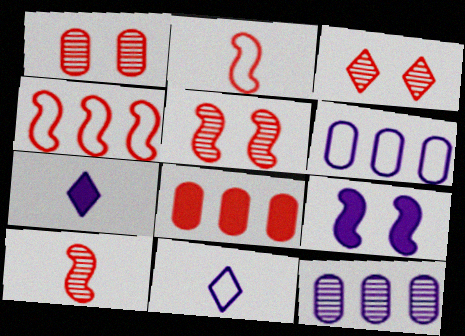[[1, 3, 5], 
[2, 3, 8], 
[9, 11, 12]]